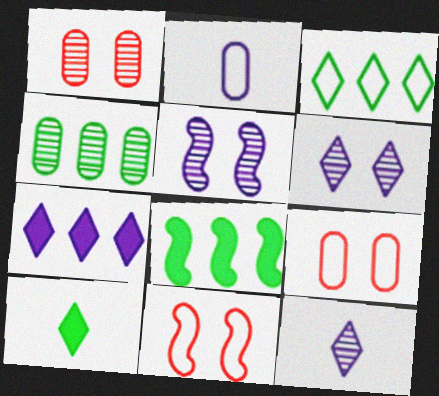[[2, 3, 11], 
[2, 5, 7], 
[3, 4, 8], 
[8, 9, 12]]